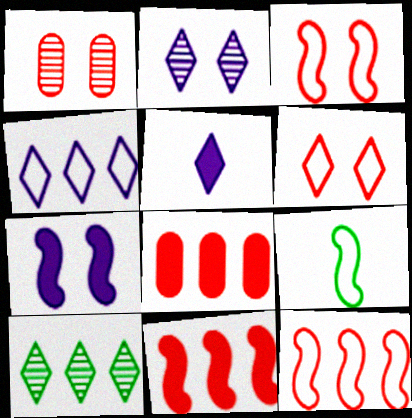[[2, 4, 5], 
[2, 8, 9], 
[5, 6, 10]]